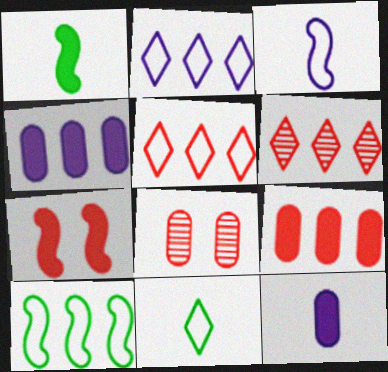[[1, 2, 8], 
[4, 6, 10]]